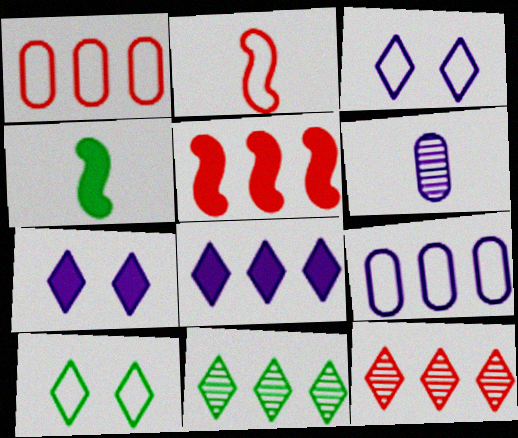[[1, 5, 12], 
[2, 9, 10], 
[5, 6, 10], 
[5, 9, 11]]